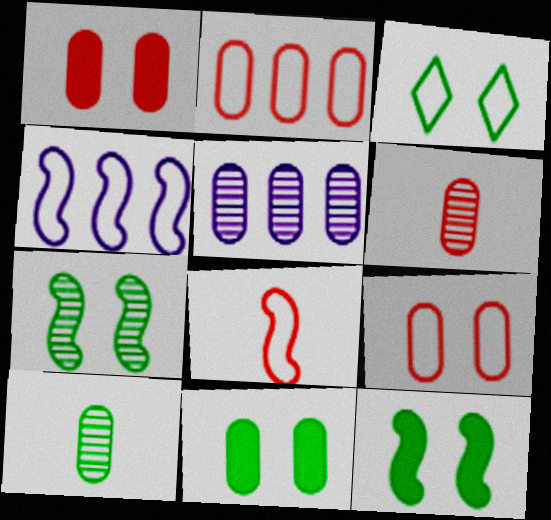[[1, 2, 6], 
[3, 7, 11]]